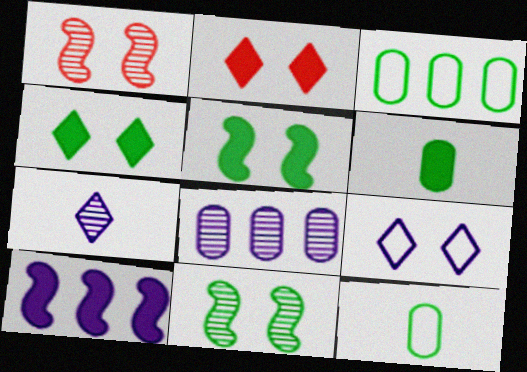[[2, 6, 10]]